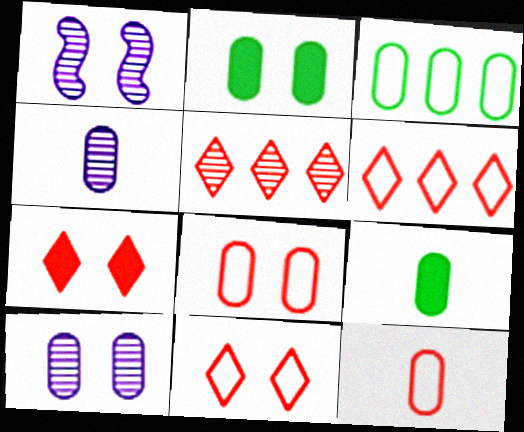[[1, 2, 11], 
[1, 6, 9], 
[2, 8, 10], 
[4, 9, 12]]